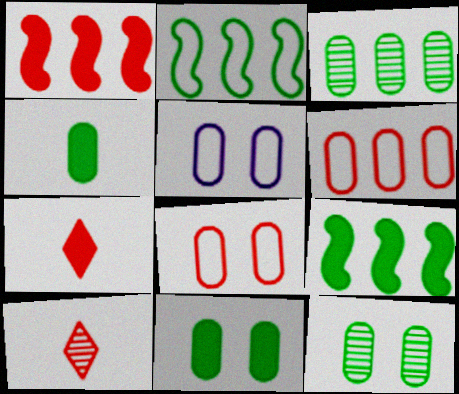[[1, 8, 10], 
[5, 9, 10]]